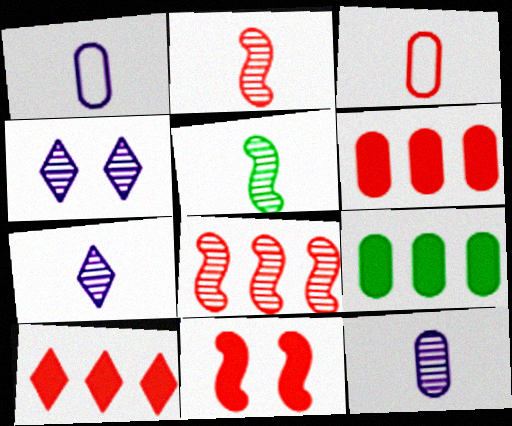[]